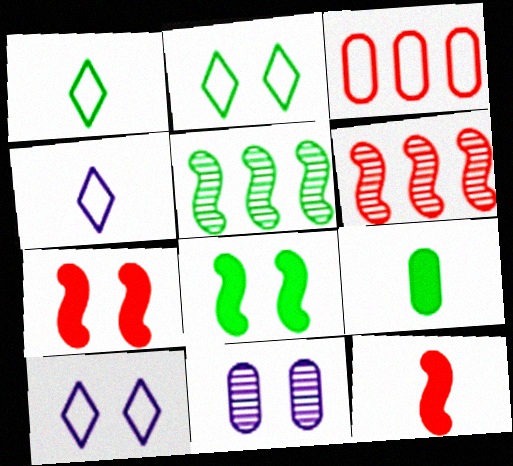[[2, 5, 9], 
[2, 7, 11], 
[3, 9, 11], 
[6, 9, 10]]